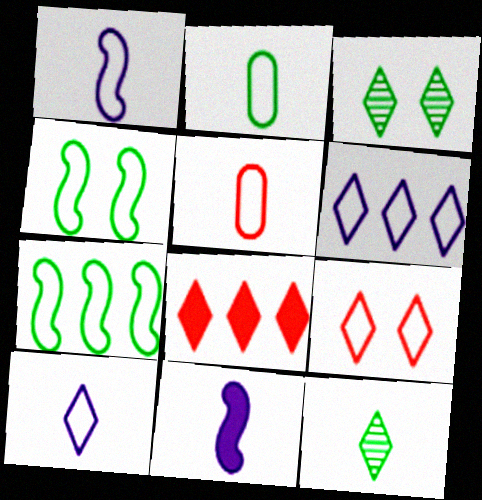[[3, 8, 10], 
[4, 5, 6], 
[5, 11, 12]]